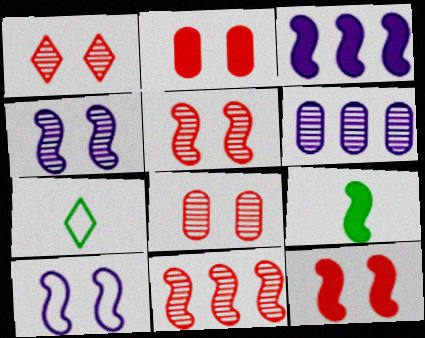[[1, 5, 8], 
[3, 7, 8], 
[3, 9, 12], 
[6, 7, 12], 
[9, 10, 11]]